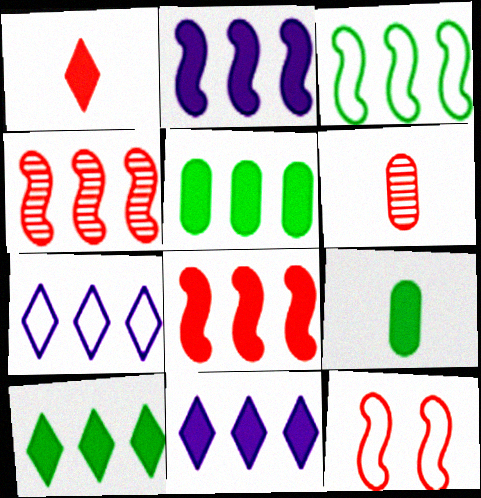[[2, 3, 4], 
[4, 5, 7], 
[5, 8, 11]]